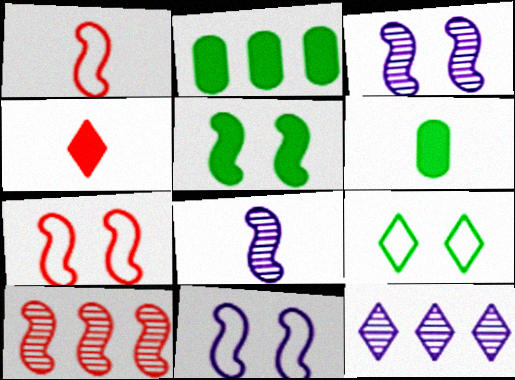[[3, 5, 7], 
[4, 9, 12], 
[6, 7, 12]]